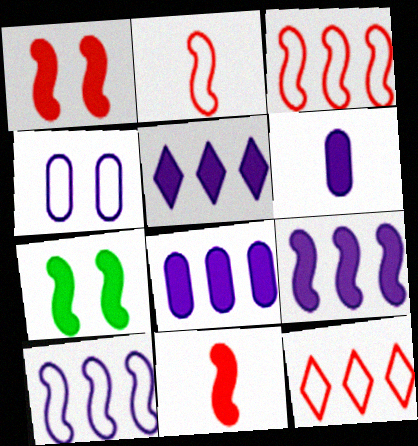[[5, 8, 9], 
[7, 9, 11]]